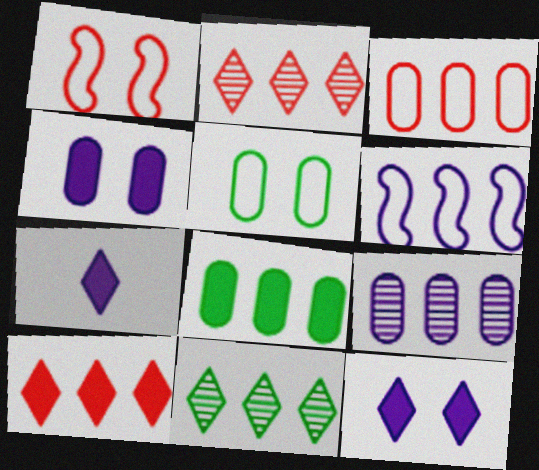[[2, 6, 8], 
[3, 8, 9]]